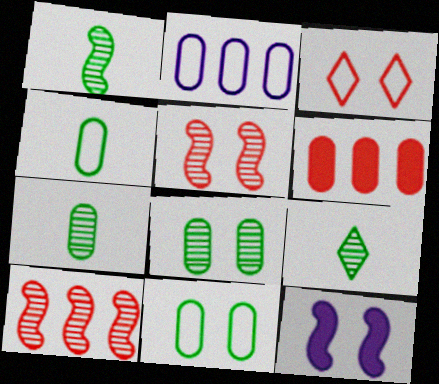[[1, 7, 9], 
[3, 8, 12]]